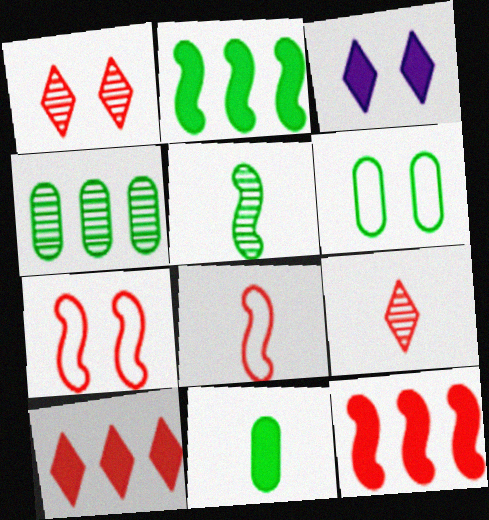[[3, 4, 8], 
[3, 11, 12], 
[4, 6, 11]]